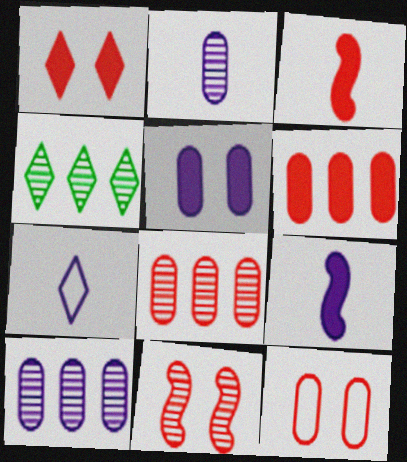[[1, 3, 6], 
[1, 4, 7], 
[1, 11, 12], 
[2, 4, 11], 
[2, 7, 9], 
[4, 9, 12]]